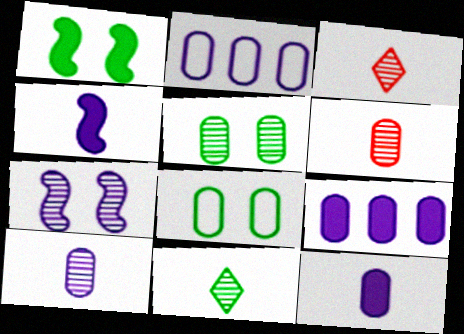[[1, 2, 3], 
[6, 8, 9]]